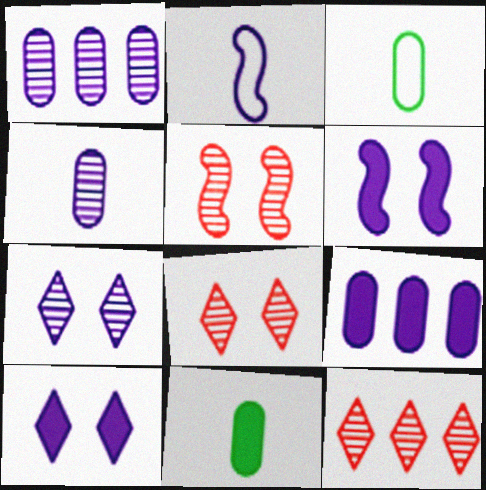[[1, 2, 10], 
[2, 7, 9], 
[3, 6, 12]]